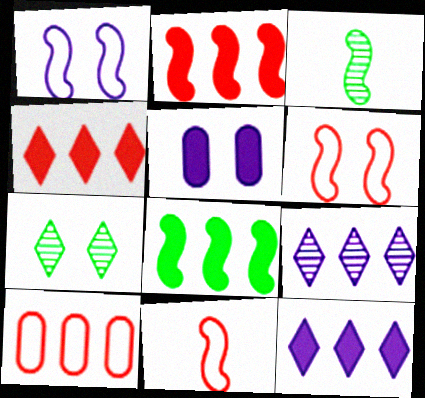[[1, 2, 3], 
[5, 6, 7], 
[8, 9, 10]]